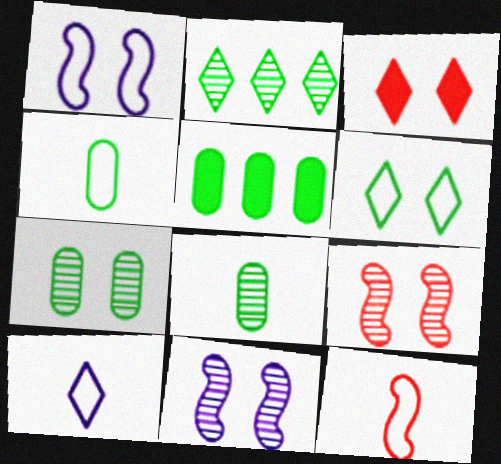[[1, 3, 7], 
[2, 3, 10], 
[4, 5, 7], 
[4, 10, 12], 
[5, 9, 10]]